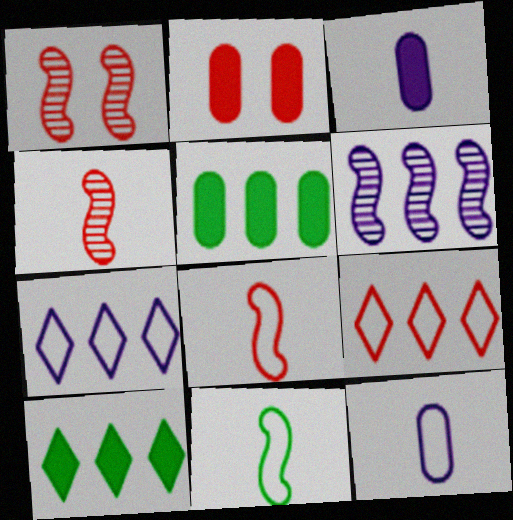[[1, 10, 12], 
[2, 3, 5], 
[2, 4, 9], 
[5, 6, 9]]